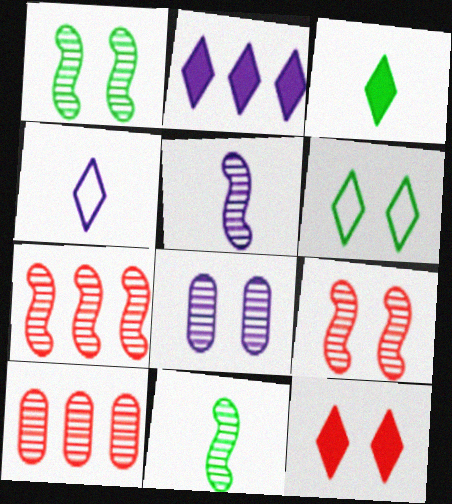[[1, 5, 7], 
[2, 3, 12]]